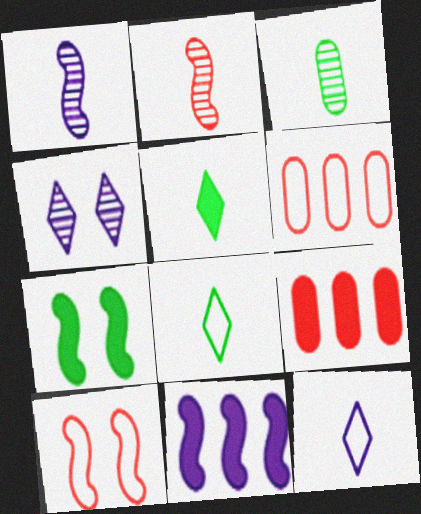[]